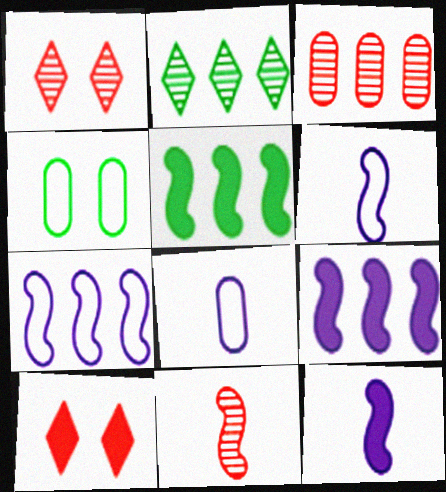[[1, 3, 11], 
[1, 5, 8]]